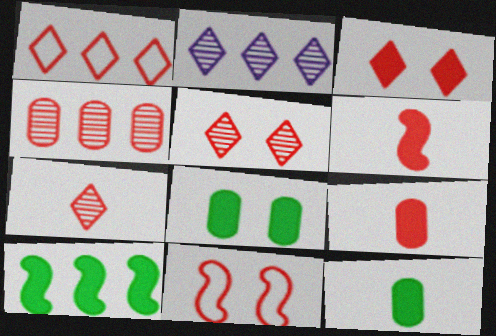[[1, 3, 7], 
[2, 11, 12]]